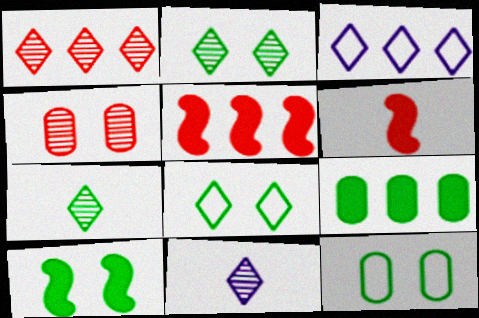[[1, 2, 11], 
[2, 10, 12], 
[5, 11, 12]]